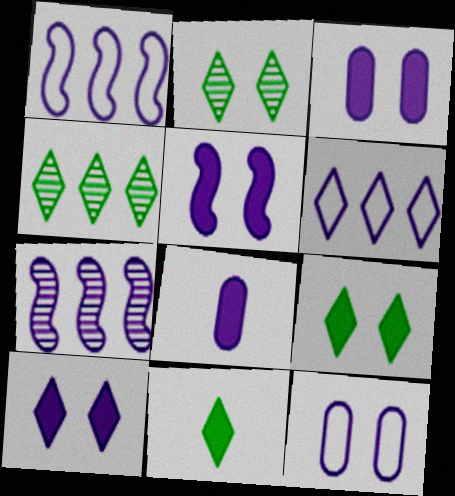[[3, 5, 10]]